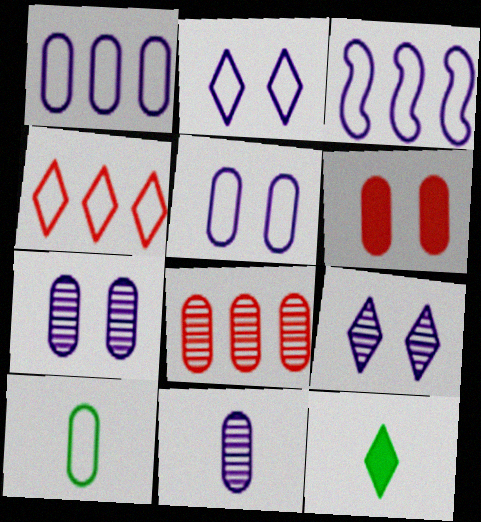[[4, 9, 12]]